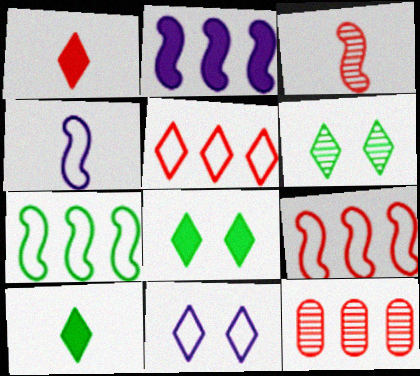[[4, 8, 12]]